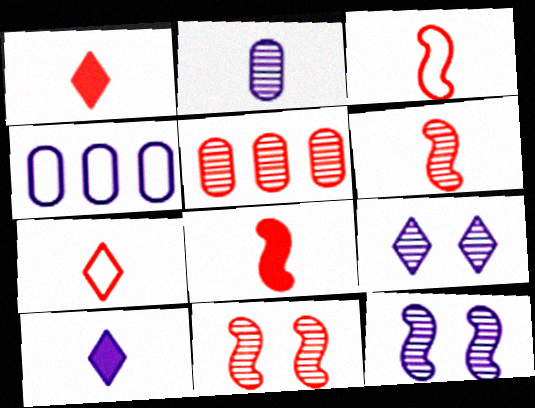[[3, 6, 8], 
[4, 10, 12]]